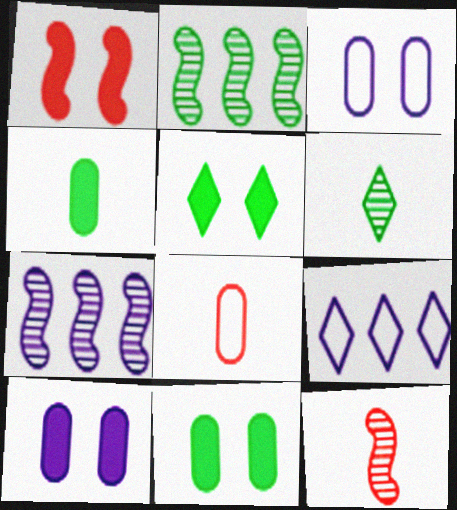[[1, 5, 10], 
[5, 7, 8], 
[9, 11, 12]]